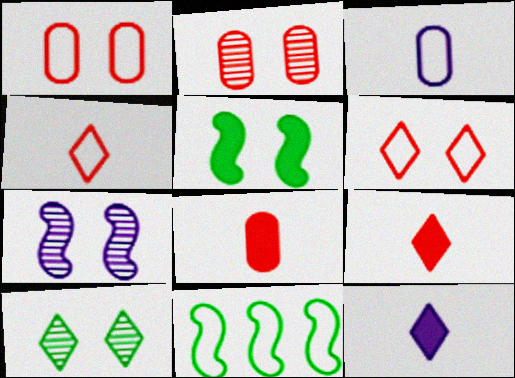[[2, 7, 10], 
[2, 11, 12], 
[3, 6, 11]]